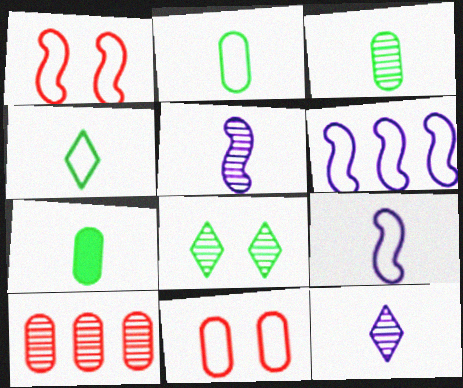[[2, 3, 7], 
[4, 6, 11], 
[5, 8, 10]]